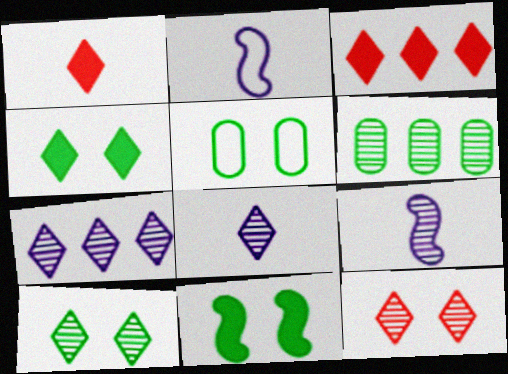[[3, 5, 9], 
[5, 10, 11], 
[6, 9, 12]]